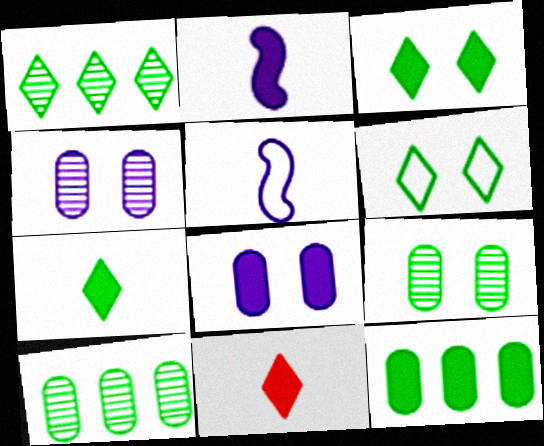[[1, 6, 7]]